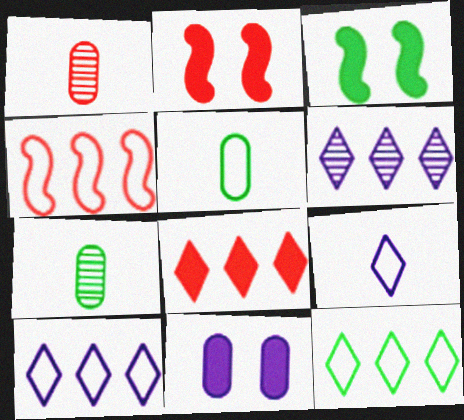[[1, 3, 10], 
[2, 5, 6], 
[2, 7, 10], 
[3, 7, 12], 
[6, 8, 12]]